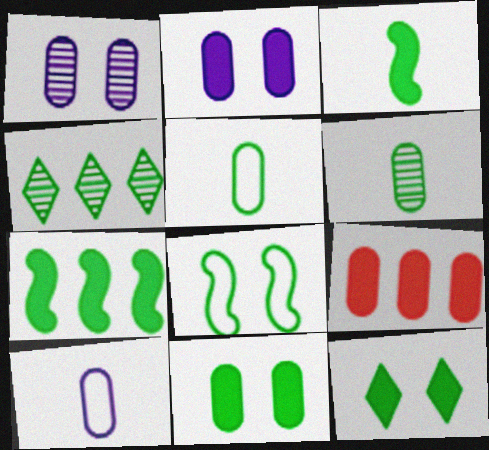[[1, 5, 9]]